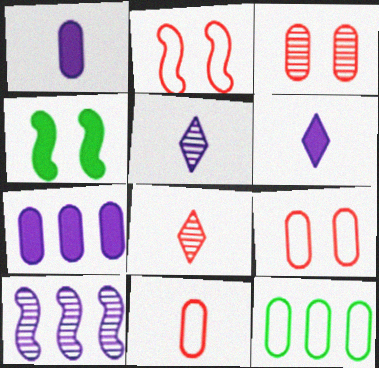[[1, 3, 12]]